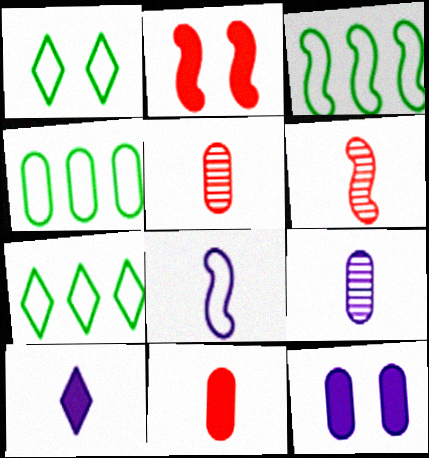[[2, 7, 9], 
[3, 4, 7], 
[4, 5, 12], 
[6, 7, 12], 
[8, 9, 10]]